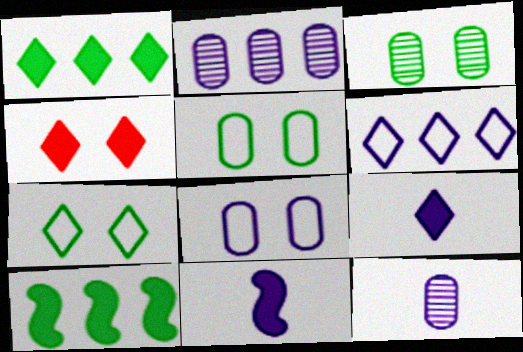[[1, 4, 9]]